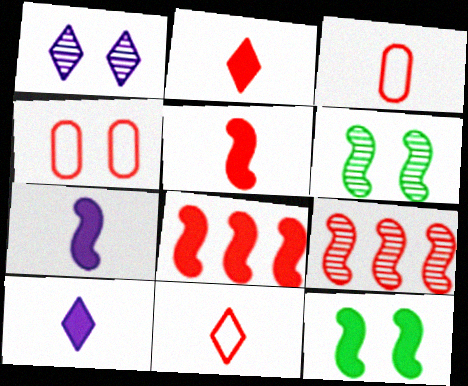[[1, 4, 12], 
[2, 4, 9], 
[7, 8, 12]]